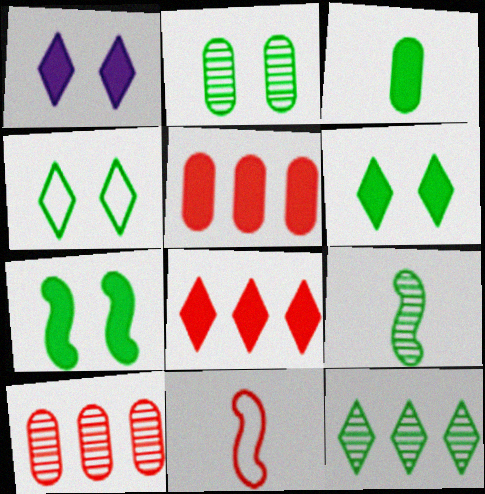[[2, 4, 7], 
[2, 9, 12]]